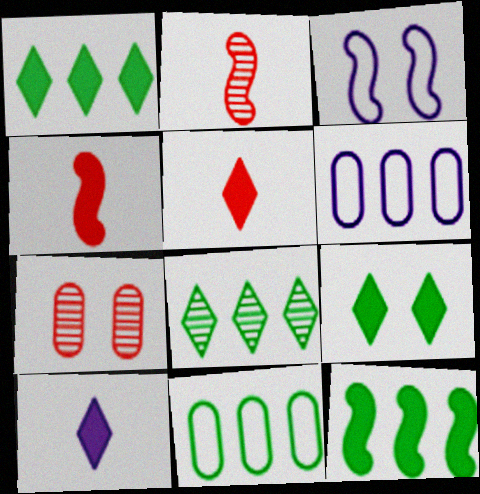[[2, 3, 12], 
[2, 6, 9], 
[3, 7, 9], 
[8, 11, 12]]